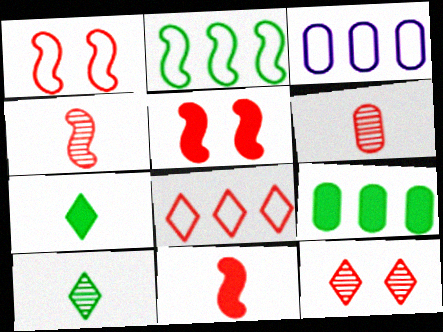[[2, 3, 8], 
[3, 5, 10], 
[5, 6, 8]]